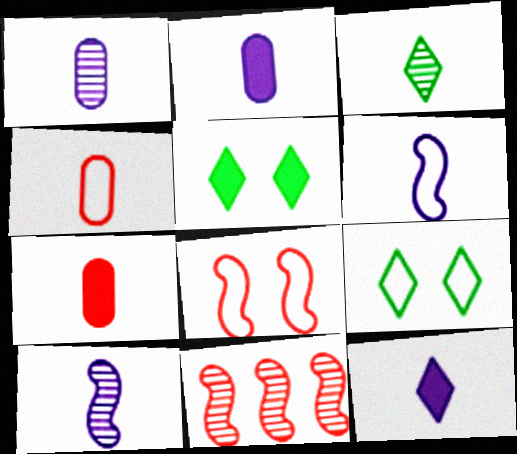[[1, 6, 12], 
[2, 9, 11], 
[3, 6, 7]]